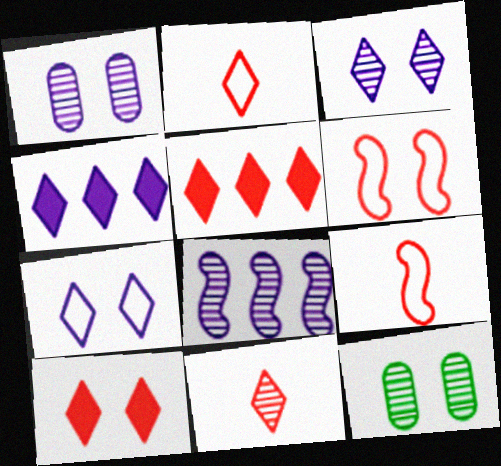[[4, 9, 12], 
[8, 11, 12]]